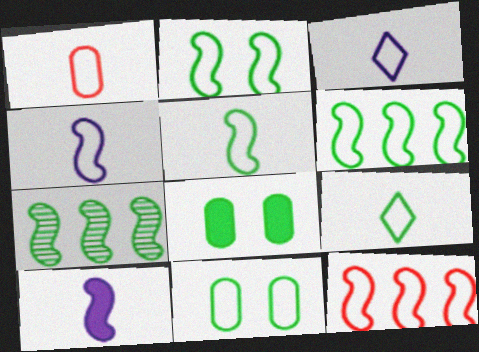[[1, 3, 5], 
[1, 4, 9], 
[2, 4, 12], 
[2, 5, 6], 
[3, 11, 12], 
[6, 9, 11], 
[7, 8, 9]]